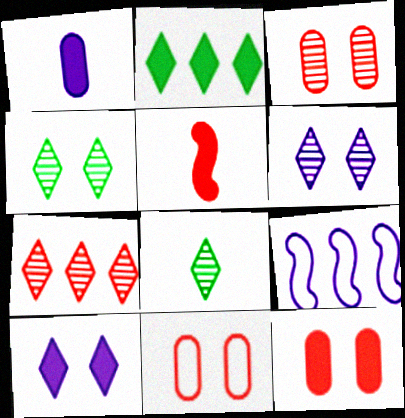[[1, 6, 9], 
[3, 11, 12], 
[5, 7, 11], 
[6, 7, 8], 
[8, 9, 12]]